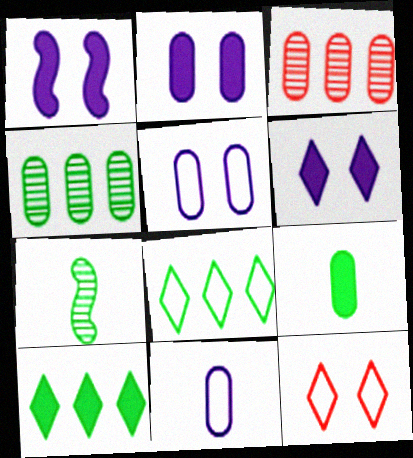[[1, 2, 6], 
[3, 5, 9]]